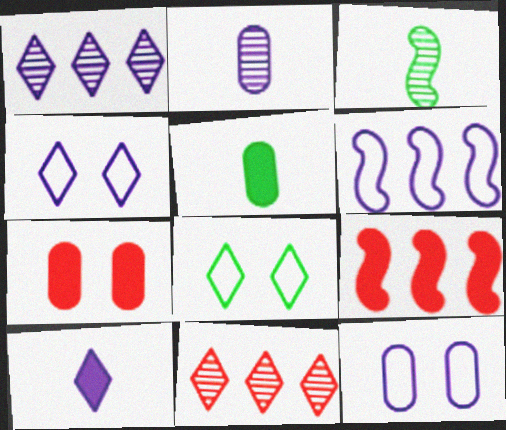[[1, 4, 10], 
[2, 8, 9], 
[8, 10, 11]]